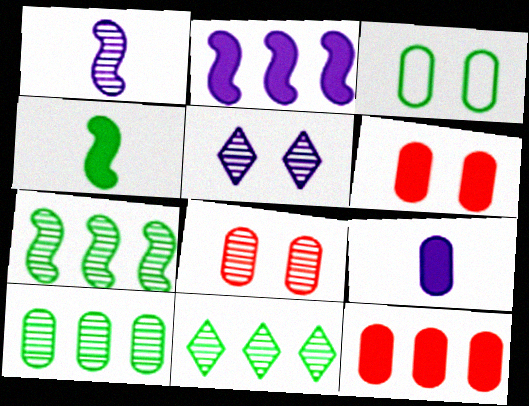[[1, 8, 11], 
[3, 4, 11], 
[7, 10, 11]]